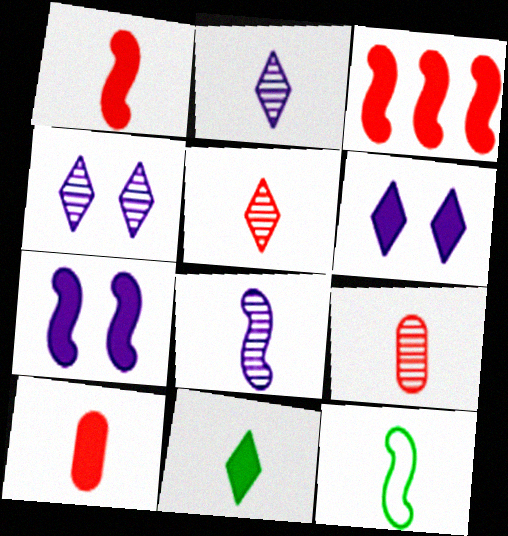[[1, 8, 12], 
[2, 10, 12]]